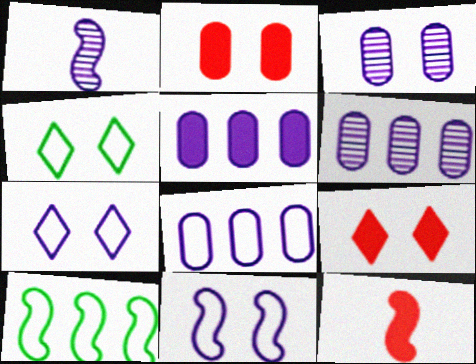[[1, 5, 7], 
[4, 6, 12], 
[5, 6, 8]]